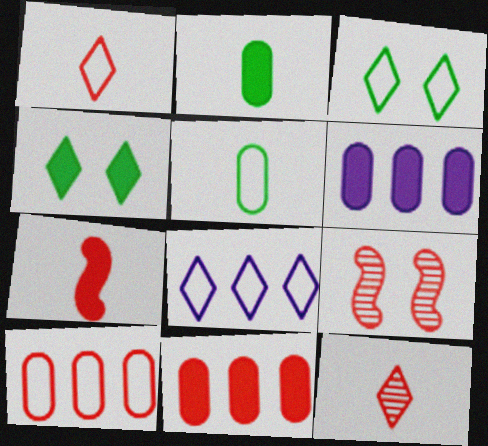[[1, 3, 8], 
[1, 9, 11], 
[2, 8, 9], 
[4, 6, 7], 
[4, 8, 12]]